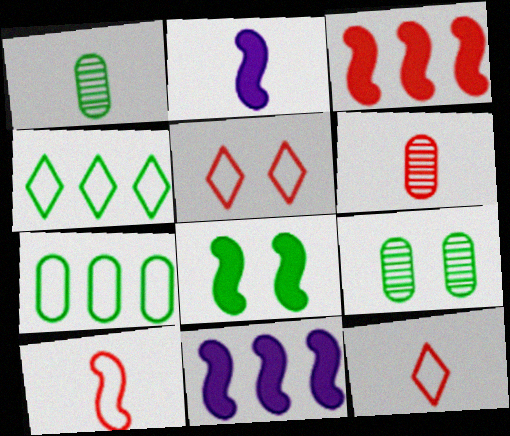[[1, 2, 12], 
[1, 4, 8], 
[1, 5, 11], 
[2, 3, 8], 
[3, 5, 6], 
[9, 11, 12]]